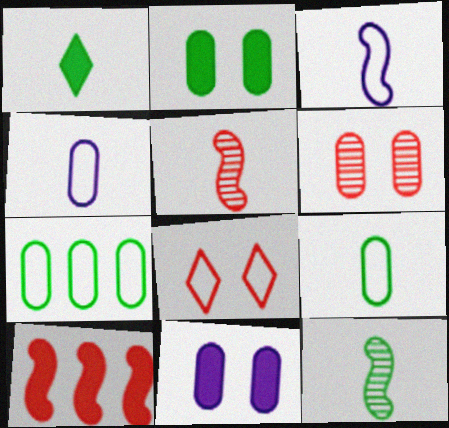[[1, 4, 5], 
[1, 9, 12], 
[1, 10, 11], 
[3, 7, 8]]